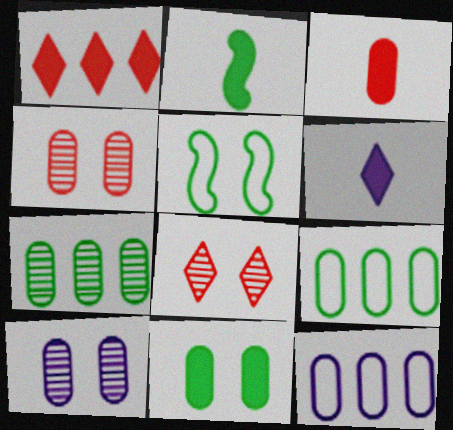[[2, 3, 6], 
[2, 8, 12], 
[3, 9, 10]]